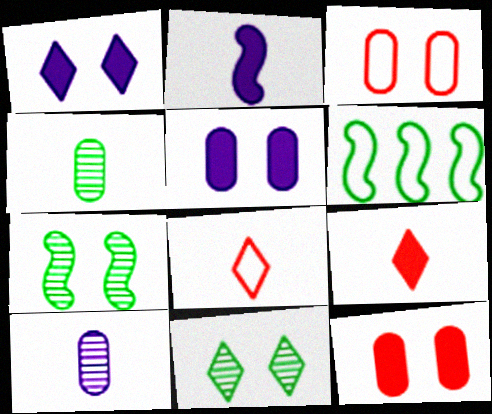[[1, 3, 7], 
[2, 4, 8]]